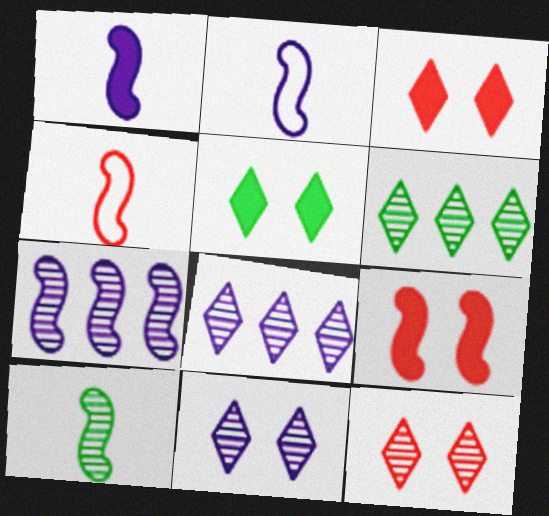[[1, 4, 10]]